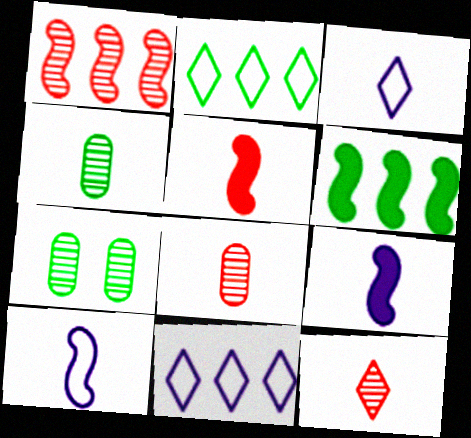[[3, 4, 5], 
[5, 7, 11]]